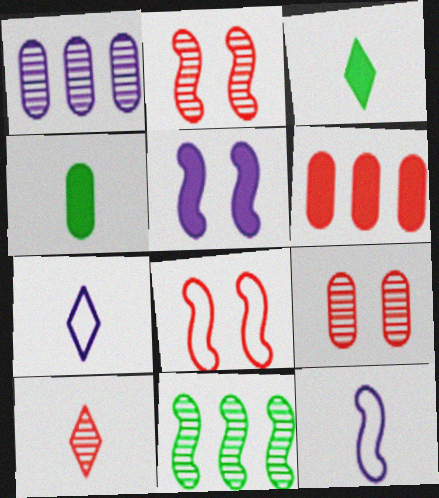[[1, 3, 8], 
[1, 5, 7], 
[3, 5, 6], 
[3, 7, 10], 
[4, 10, 12], 
[6, 8, 10]]